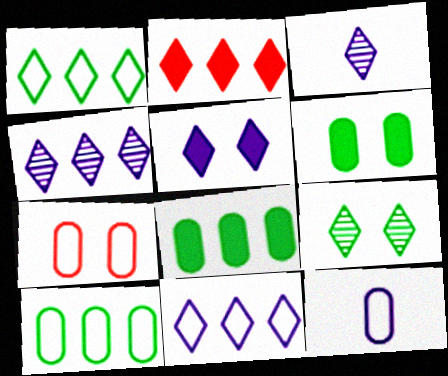[[1, 2, 4], 
[3, 5, 11], 
[7, 10, 12]]